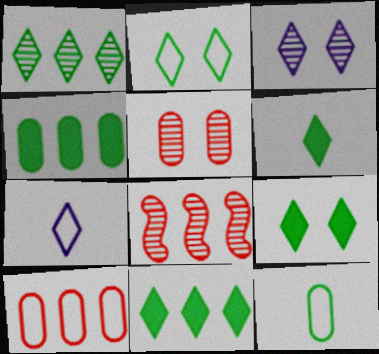[[1, 2, 6], 
[6, 9, 11]]